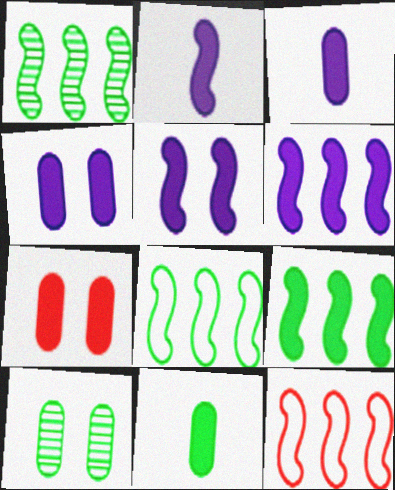[[1, 6, 12], 
[1, 8, 9], 
[2, 5, 6]]